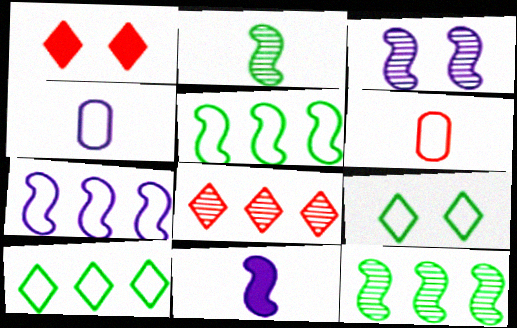[[1, 4, 12], 
[3, 7, 11], 
[6, 7, 9]]